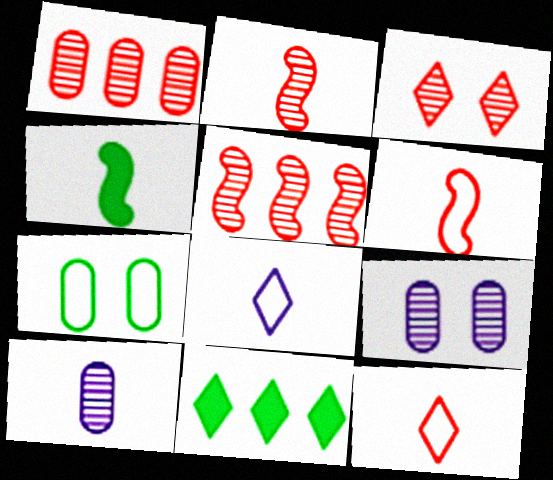[[1, 2, 3], 
[3, 8, 11], 
[4, 10, 12], 
[6, 9, 11]]